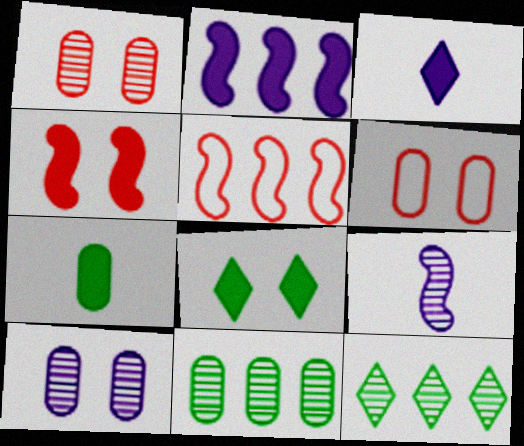[[1, 9, 12]]